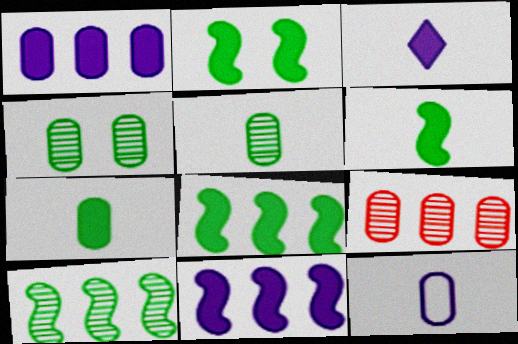[[2, 6, 8]]